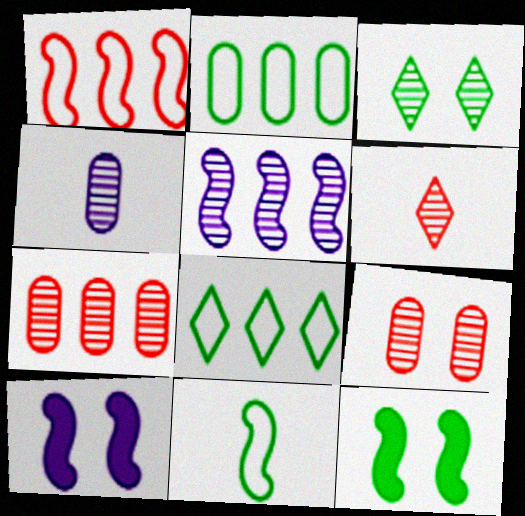[[2, 6, 10]]